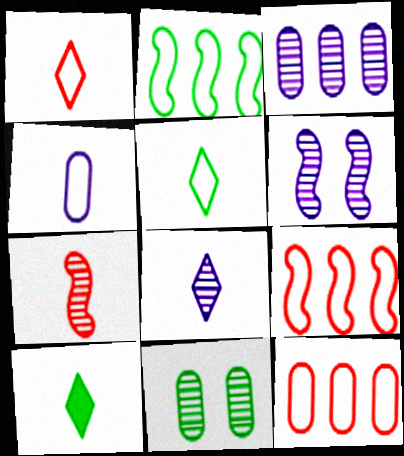[[1, 8, 10], 
[2, 10, 11], 
[3, 6, 8], 
[4, 7, 10], 
[6, 10, 12]]